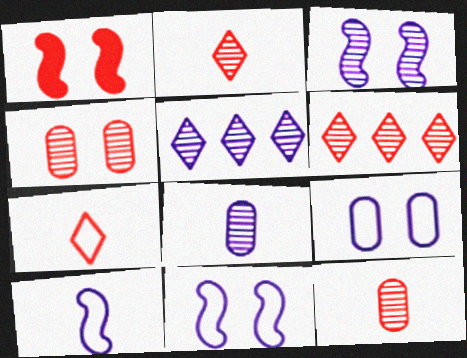[[3, 5, 8]]